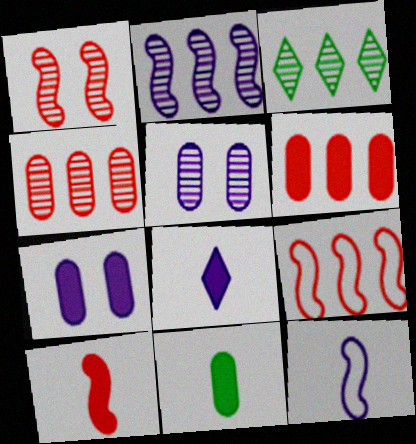[[1, 9, 10], 
[2, 3, 4], 
[6, 7, 11], 
[8, 10, 11]]